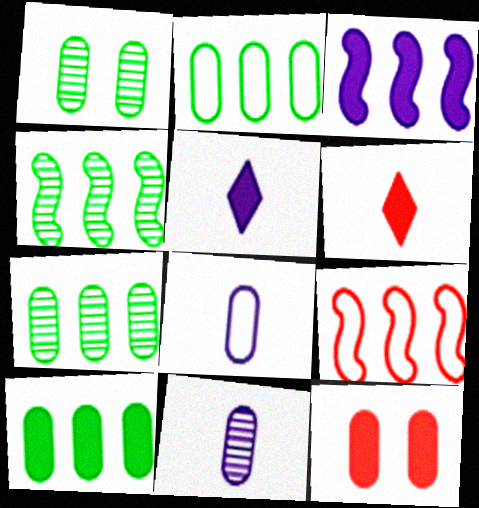[[1, 5, 9], 
[2, 7, 10], 
[2, 11, 12], 
[3, 4, 9], 
[7, 8, 12]]